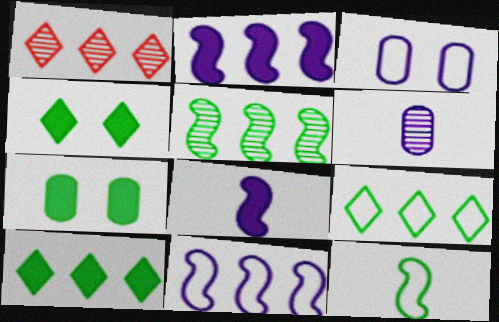[]